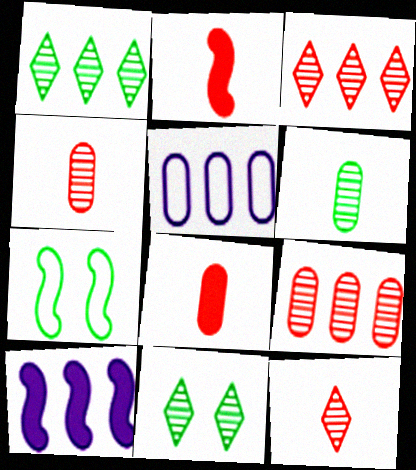[[2, 5, 11]]